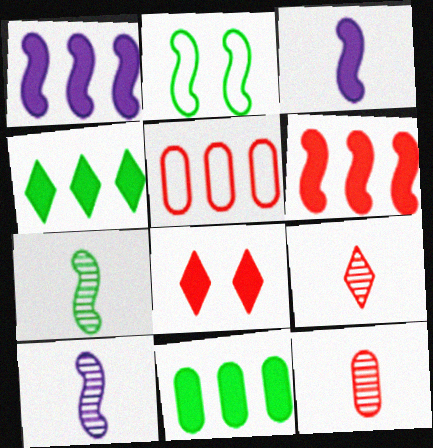[[2, 6, 10], 
[3, 8, 11]]